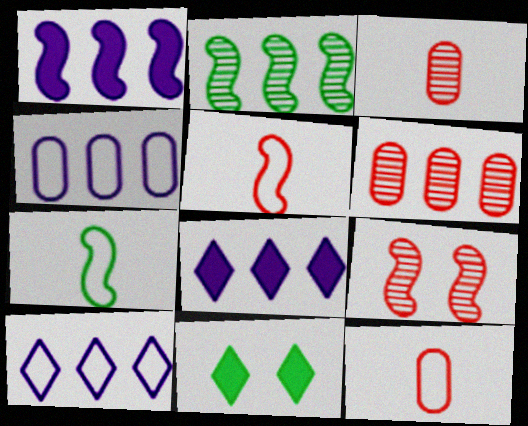[[1, 7, 9]]